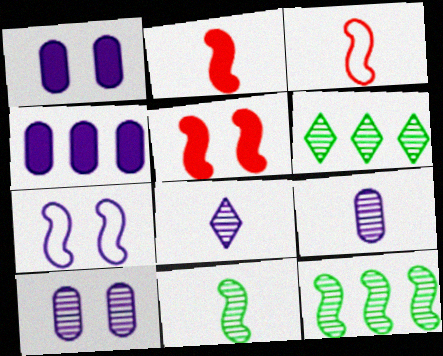[[1, 3, 6], 
[2, 7, 12], 
[4, 7, 8]]